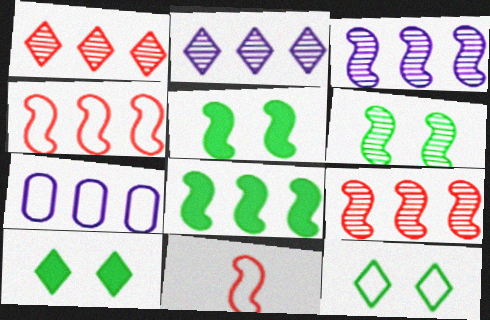[[1, 7, 8], 
[3, 4, 8], 
[3, 5, 11], 
[7, 11, 12]]